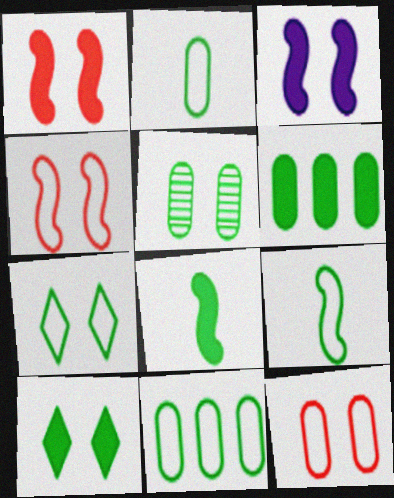[[2, 5, 6], 
[6, 8, 10], 
[7, 9, 11]]